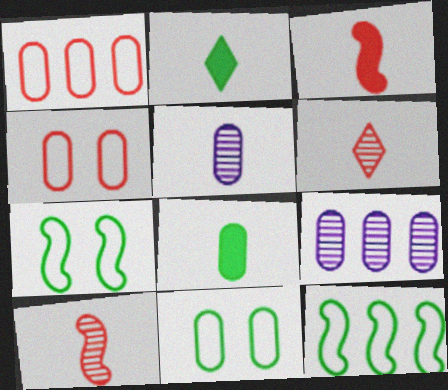[[4, 8, 9]]